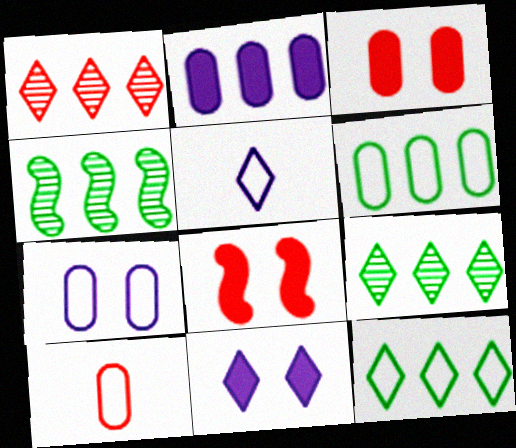[[1, 8, 10], 
[3, 4, 5], 
[4, 10, 11], 
[6, 7, 10]]